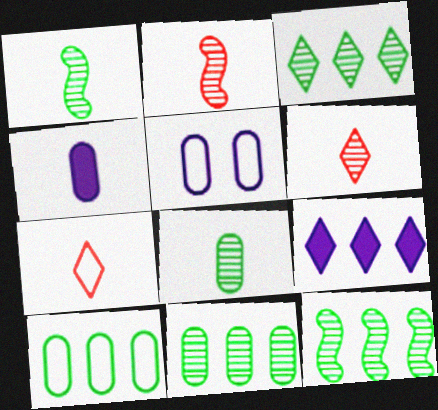[[1, 4, 7], 
[3, 11, 12]]